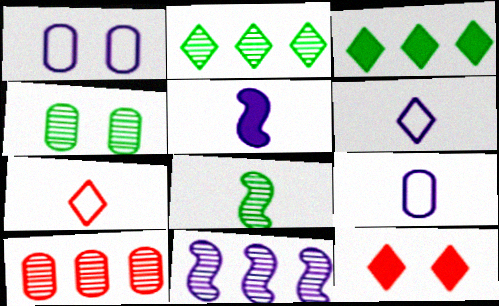[[2, 4, 8], 
[2, 6, 12], 
[2, 10, 11]]